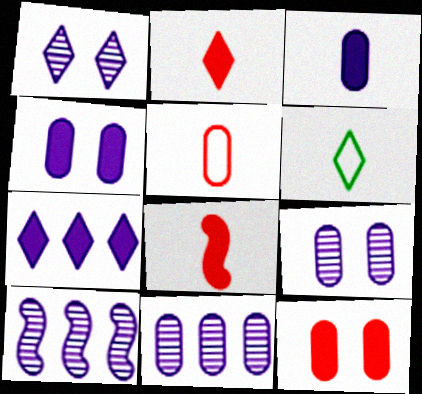[[6, 10, 12]]